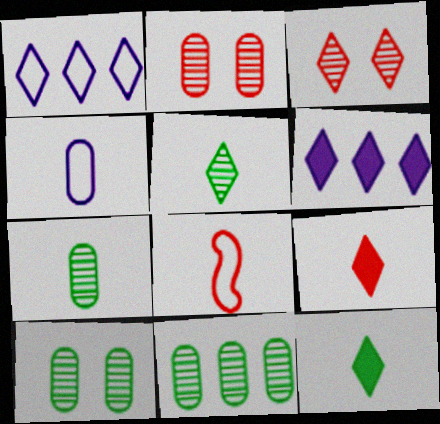[[1, 3, 12], 
[6, 8, 10], 
[7, 10, 11]]